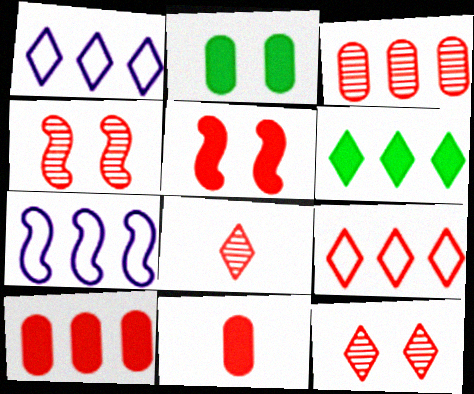[[2, 7, 8], 
[3, 4, 8], 
[3, 6, 7], 
[4, 9, 11]]